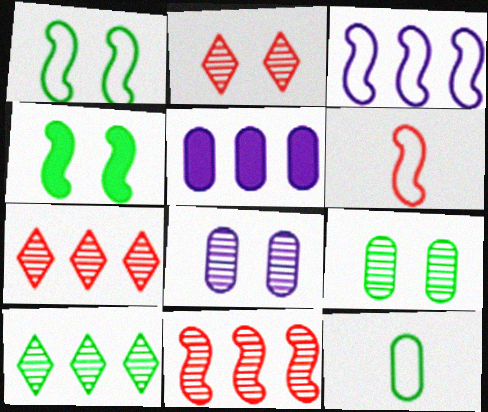[[1, 3, 6], 
[4, 10, 12]]